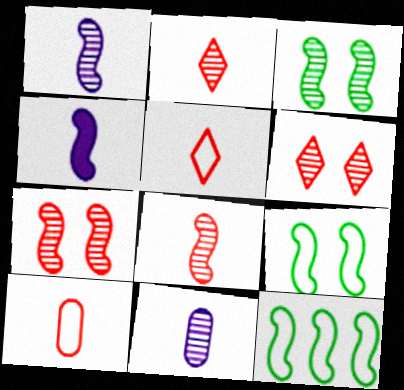[[4, 7, 12]]